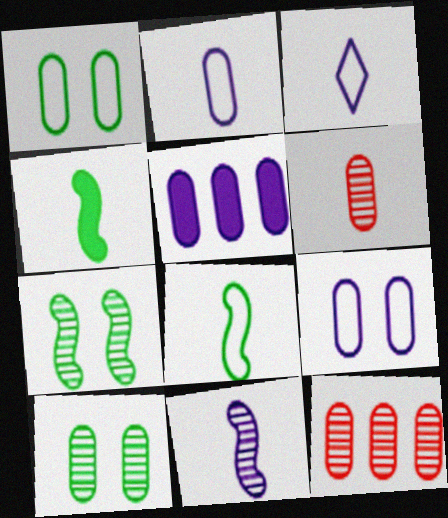[[1, 5, 6], 
[3, 4, 6]]